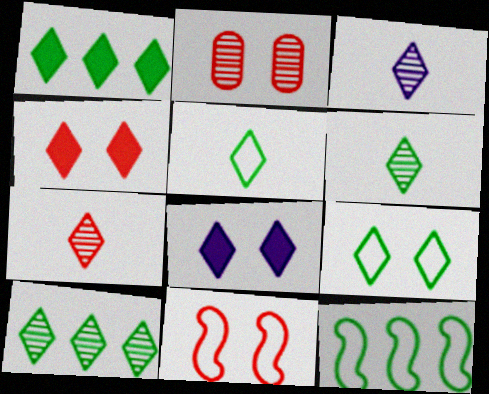[[1, 6, 9], 
[2, 4, 11], 
[3, 6, 7]]